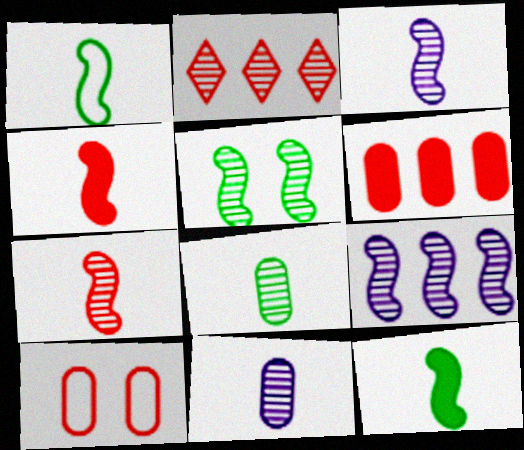[[1, 3, 4], 
[2, 4, 10], 
[2, 5, 11], 
[5, 7, 9]]